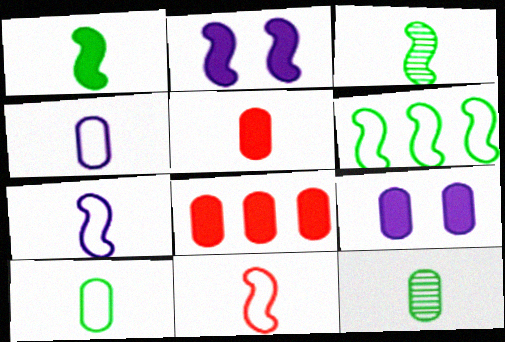[[4, 5, 12]]